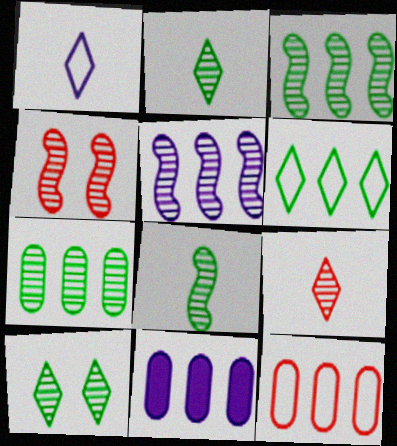[[4, 5, 8], 
[7, 8, 10], 
[7, 11, 12]]